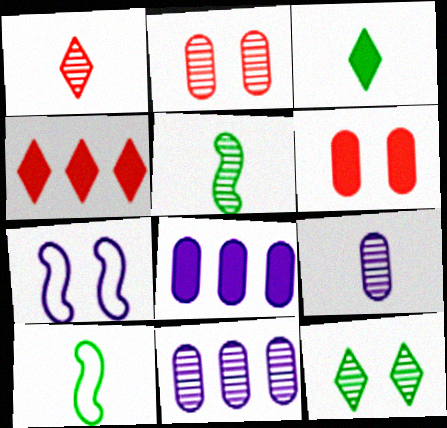[[1, 5, 9], 
[6, 7, 12]]